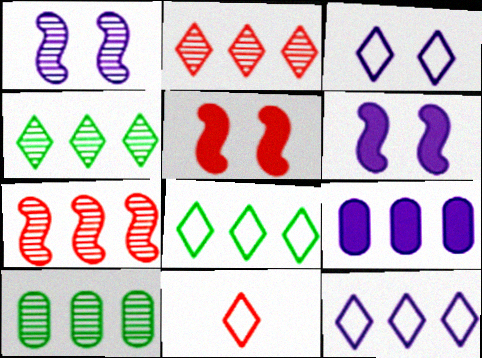[[3, 8, 11], 
[6, 10, 11], 
[7, 8, 9]]